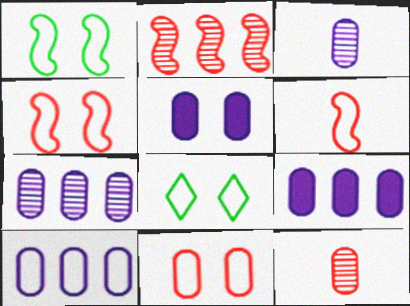[[3, 5, 10], 
[6, 8, 10], 
[7, 9, 10]]